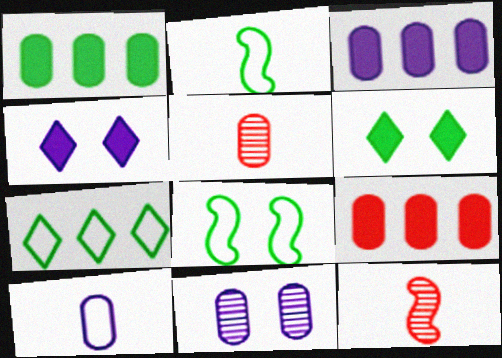[[1, 3, 9], 
[3, 10, 11]]